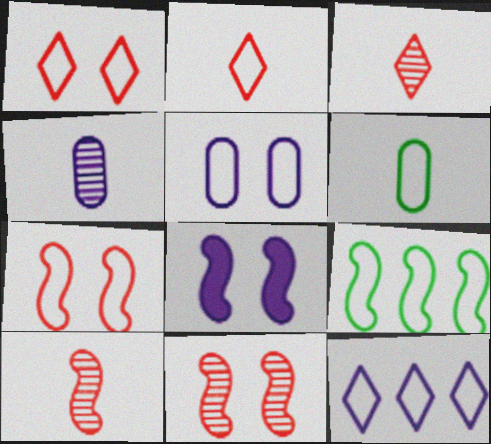[[2, 5, 9], 
[4, 8, 12], 
[6, 7, 12], 
[8, 9, 10]]